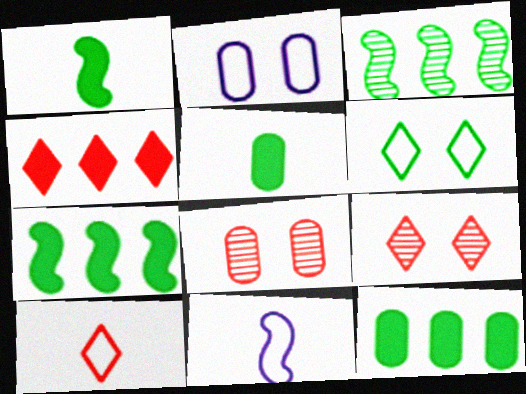[[3, 5, 6], 
[4, 9, 10], 
[9, 11, 12]]